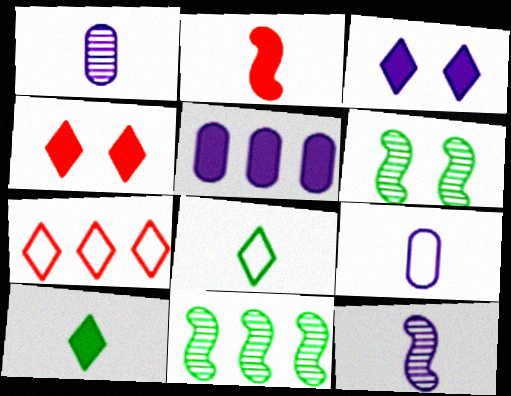[[1, 2, 8], 
[4, 9, 11], 
[5, 7, 11]]